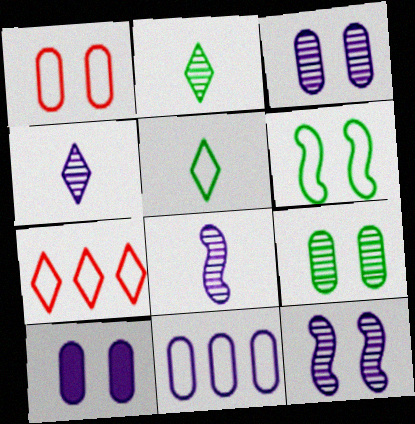[[1, 9, 10]]